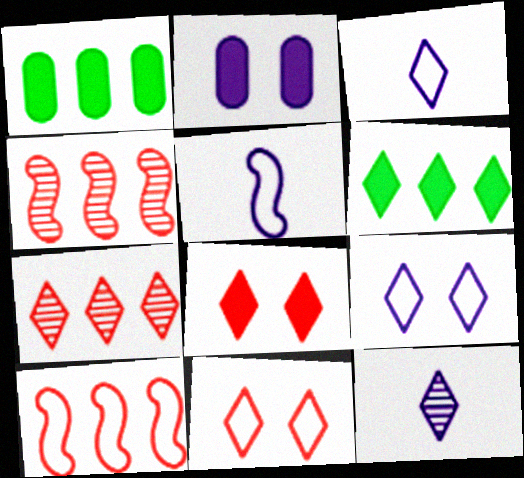[[6, 11, 12]]